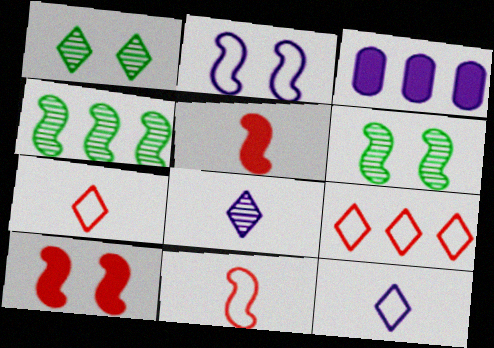[[1, 3, 11], 
[2, 3, 8], 
[2, 4, 5], 
[2, 6, 10], 
[3, 4, 9], 
[3, 6, 7]]